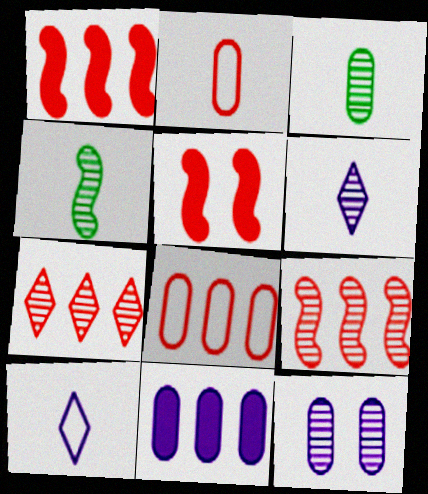[[1, 7, 8], 
[2, 5, 7], 
[4, 7, 12]]